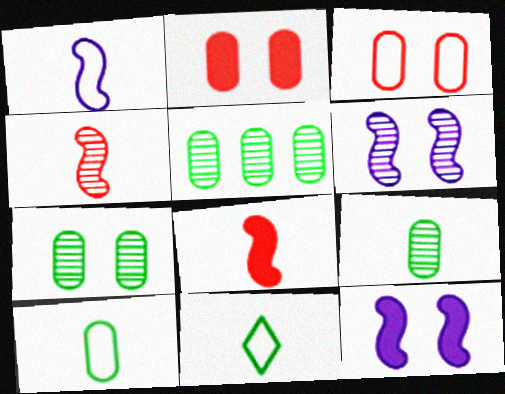[[5, 7, 9]]